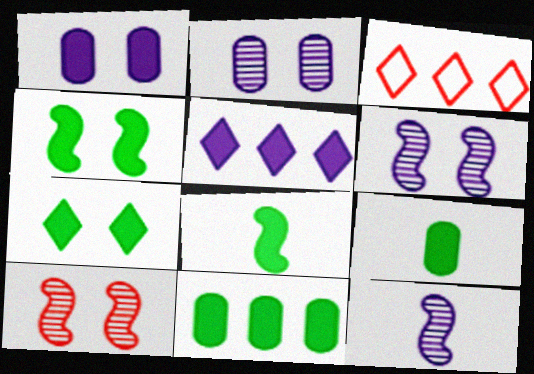[[2, 3, 8], 
[3, 6, 9], 
[7, 8, 11]]